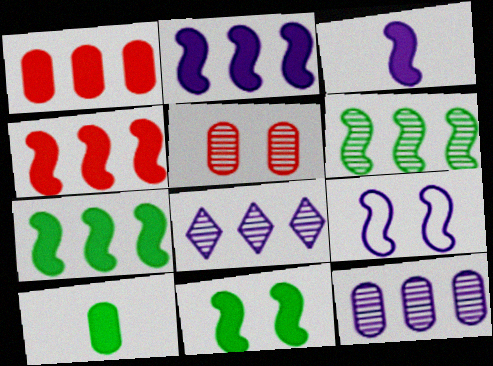[[2, 4, 7], 
[3, 4, 11]]